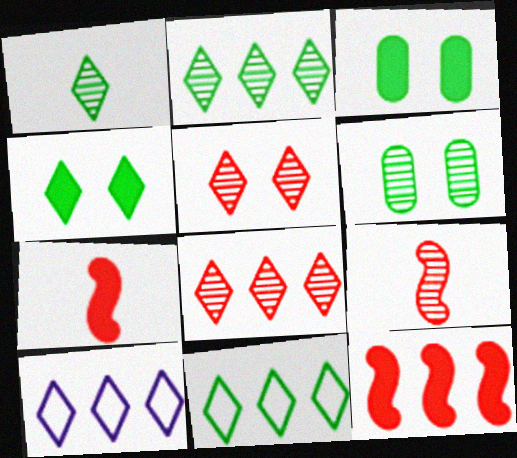[[1, 4, 11], 
[3, 9, 10], 
[6, 7, 10]]